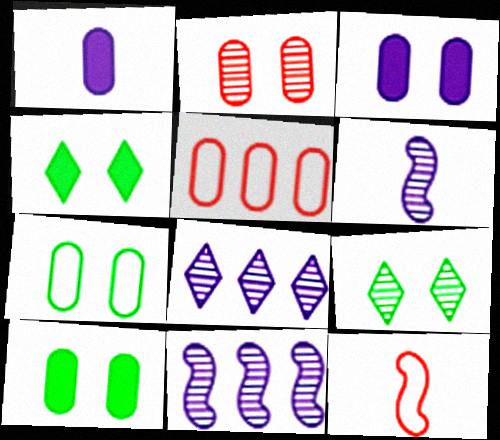[[2, 3, 7], 
[4, 5, 6], 
[8, 10, 12]]